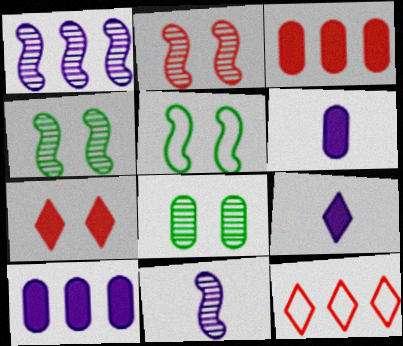[[4, 6, 12]]